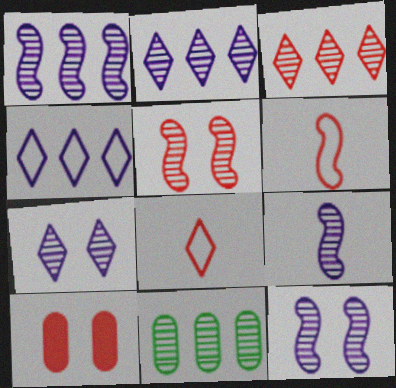[[1, 3, 11], 
[1, 9, 12], 
[3, 6, 10]]